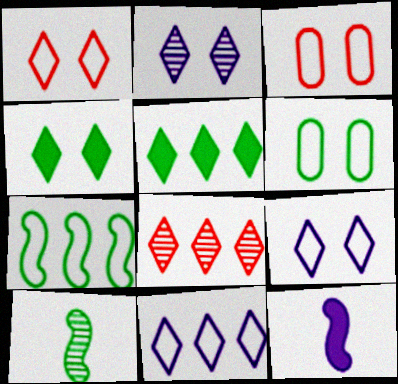[[1, 2, 4], 
[5, 6, 10], 
[5, 8, 11], 
[6, 8, 12]]